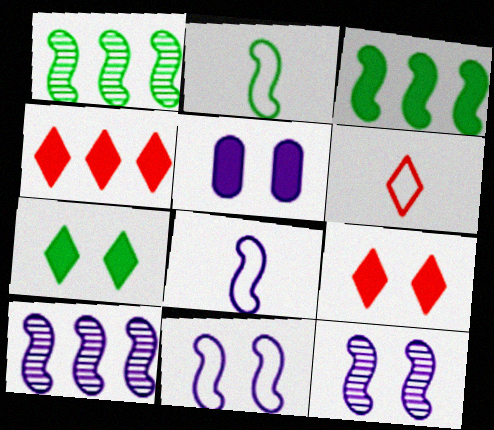[[1, 5, 6]]